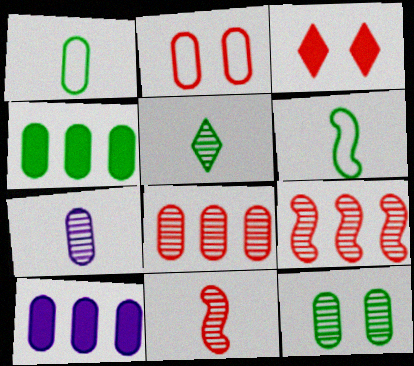[[1, 4, 12], 
[2, 4, 7], 
[5, 7, 11], 
[7, 8, 12]]